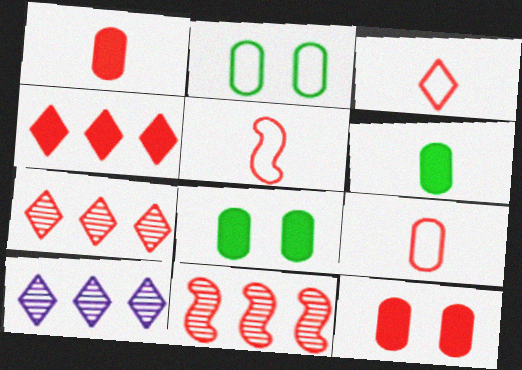[[3, 5, 9], 
[3, 11, 12], 
[5, 7, 12], 
[5, 8, 10]]